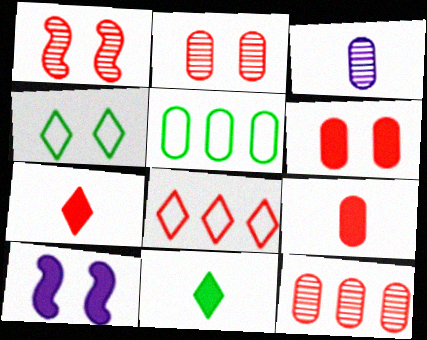[[1, 8, 9], 
[2, 4, 10], 
[3, 5, 6]]